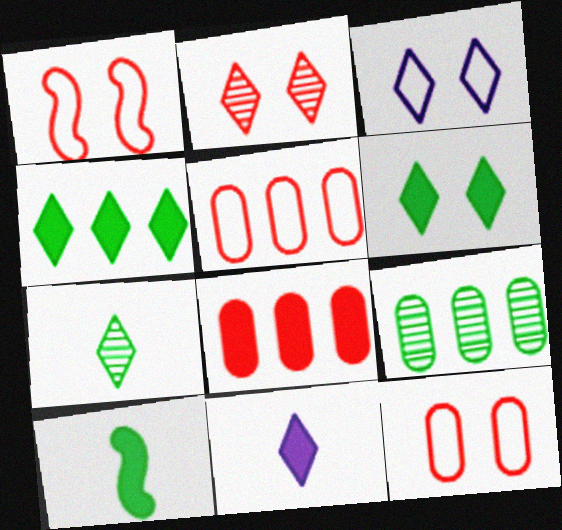[[1, 9, 11], 
[2, 3, 6]]